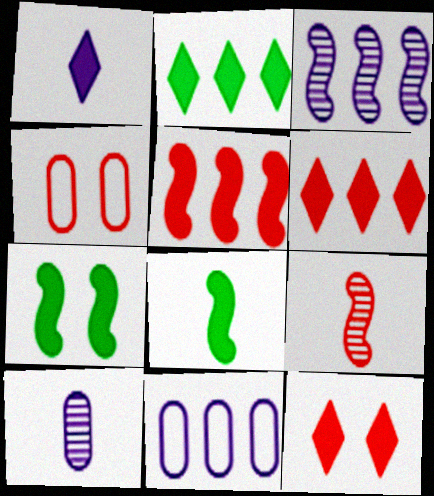[[1, 2, 12], 
[4, 6, 9]]